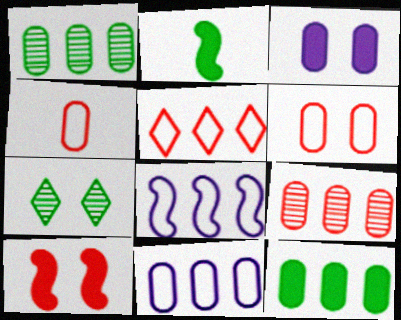[[1, 3, 4], 
[9, 11, 12]]